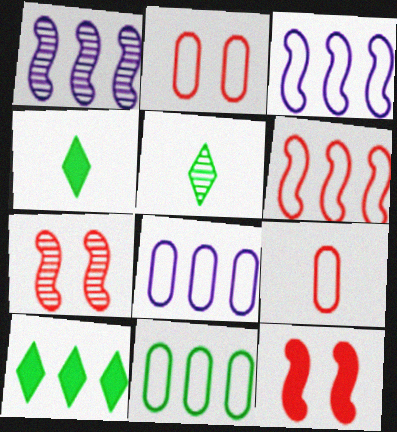[[1, 2, 4], 
[4, 7, 8], 
[5, 8, 12]]